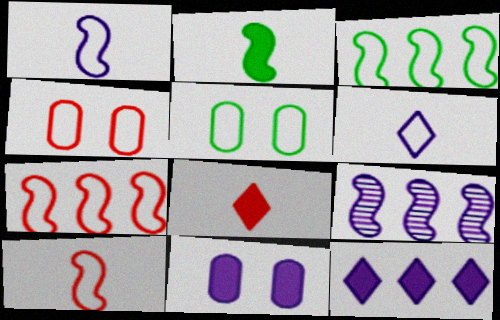[[3, 4, 6], 
[5, 6, 7], 
[5, 8, 9], 
[6, 9, 11]]